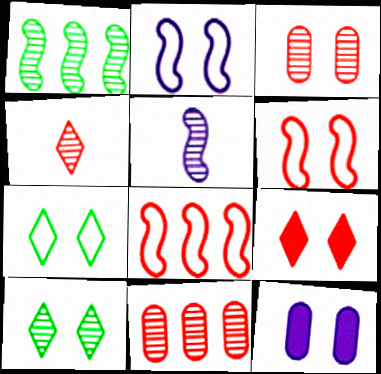[[3, 6, 9], 
[5, 10, 11], 
[6, 10, 12]]